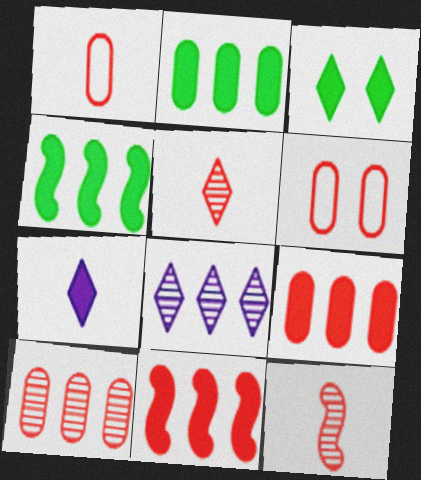[[5, 6, 11]]